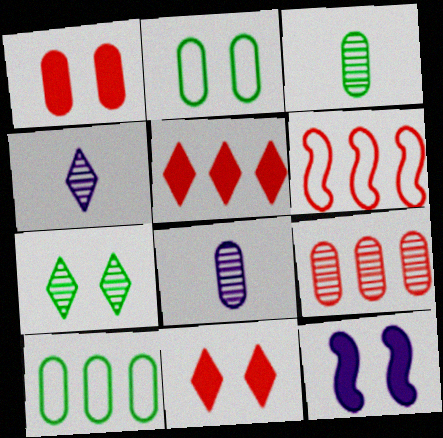[[1, 8, 10], 
[5, 6, 9]]